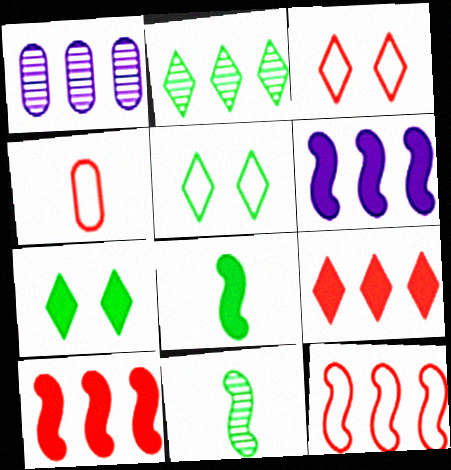[[1, 3, 8], 
[3, 4, 12]]